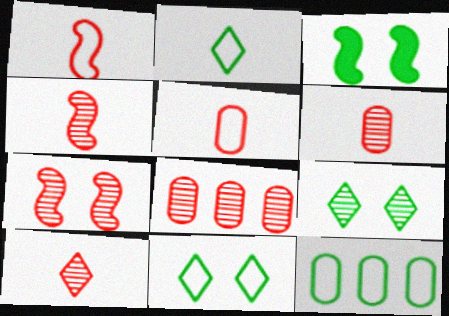[[4, 6, 10], 
[7, 8, 10]]